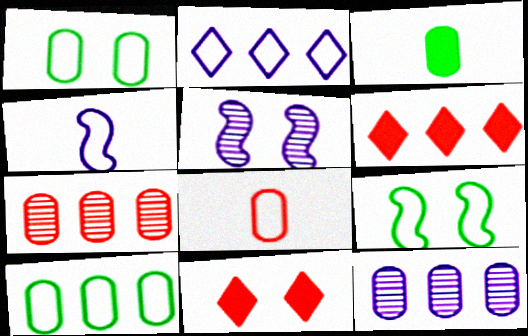[[1, 5, 11], 
[2, 8, 9]]